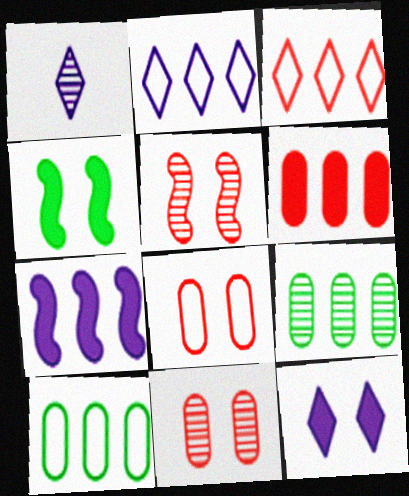[[1, 2, 12], 
[1, 5, 9], 
[3, 7, 9]]